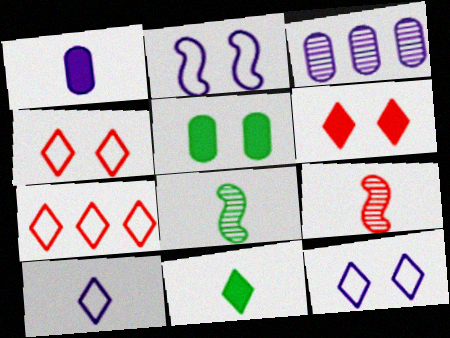[]